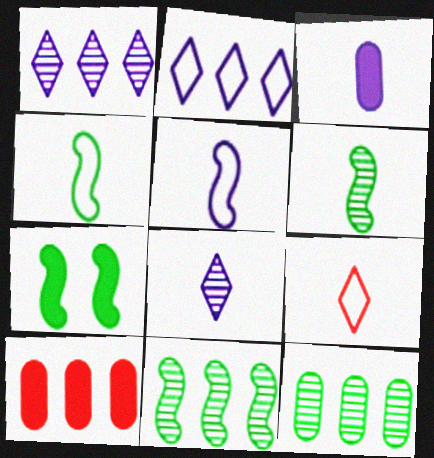[[2, 10, 11], 
[3, 5, 8], 
[3, 6, 9], 
[4, 7, 11]]